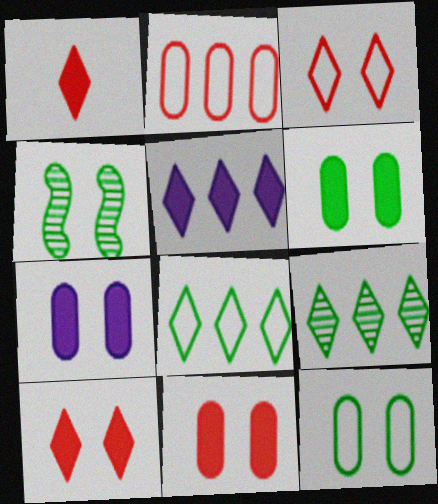[[3, 4, 7], 
[6, 7, 11]]